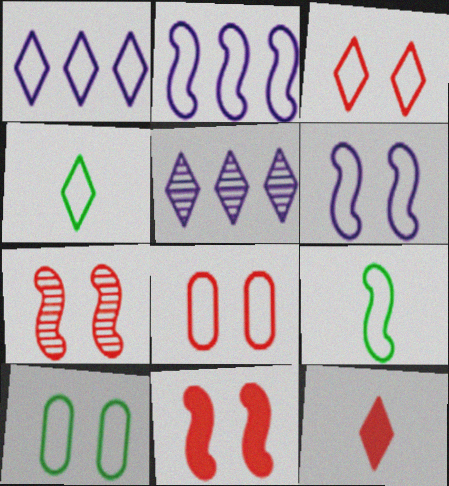[[1, 3, 4], 
[1, 8, 9], 
[2, 4, 8], 
[3, 6, 10]]